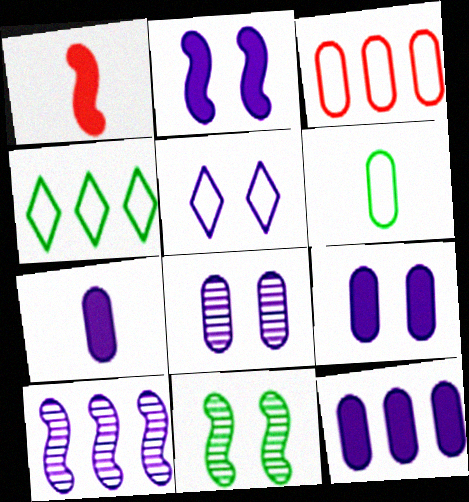[[1, 4, 8], 
[2, 5, 8], 
[5, 7, 10], 
[7, 9, 12]]